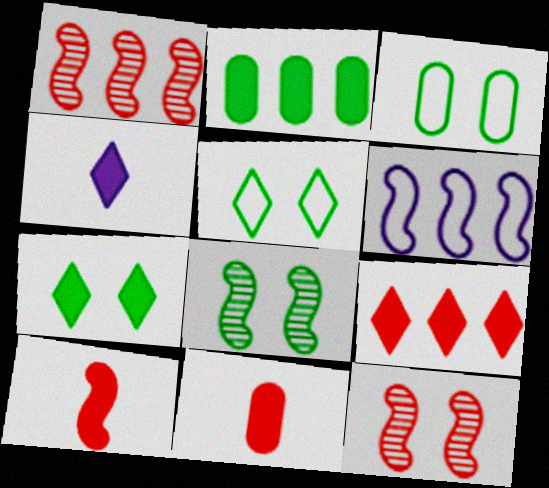[[1, 3, 4], 
[3, 7, 8], 
[4, 7, 9], 
[6, 8, 10]]